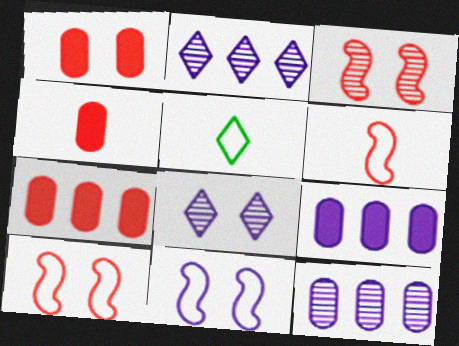[[1, 4, 7], 
[3, 5, 9]]